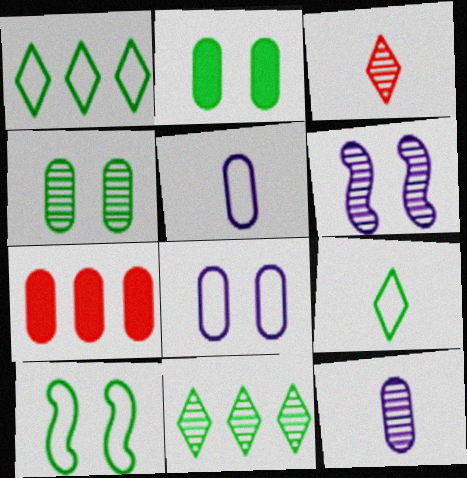[[4, 5, 7], 
[6, 7, 9]]